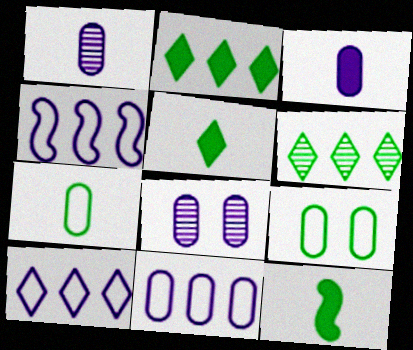[[3, 8, 11], 
[4, 10, 11], 
[6, 9, 12]]